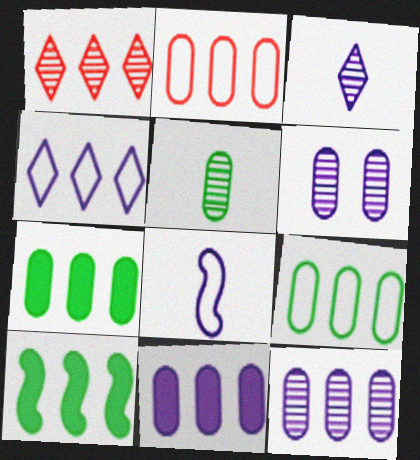[[2, 7, 12]]